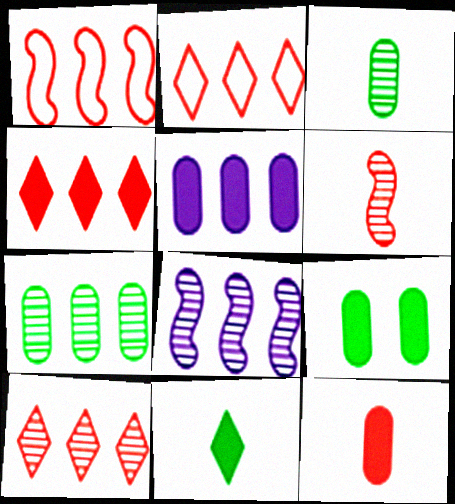[[2, 4, 10], 
[5, 9, 12], 
[7, 8, 10]]